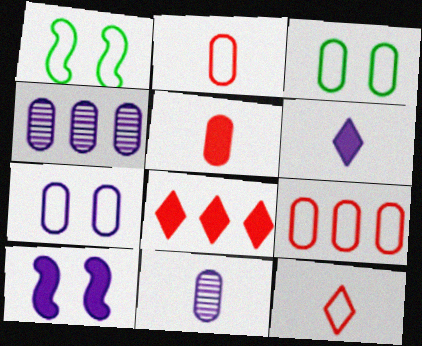[[1, 8, 11], 
[3, 4, 5]]